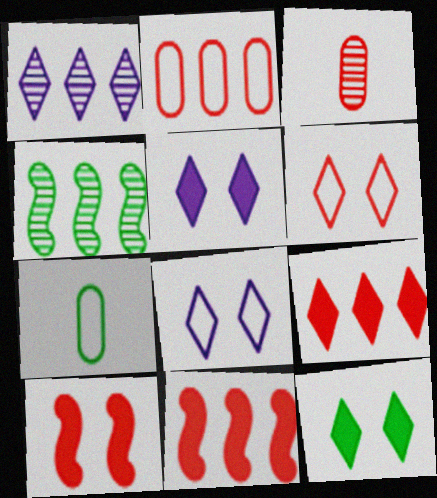[[1, 7, 10], 
[3, 6, 11], 
[4, 7, 12]]